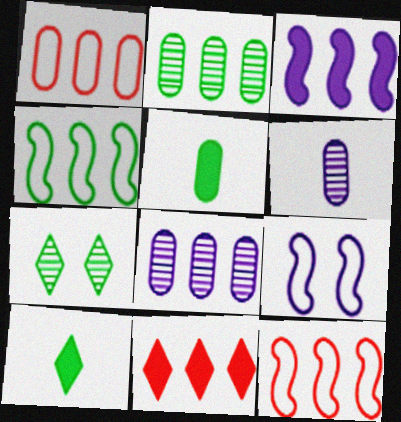[[4, 5, 7], 
[4, 8, 11]]